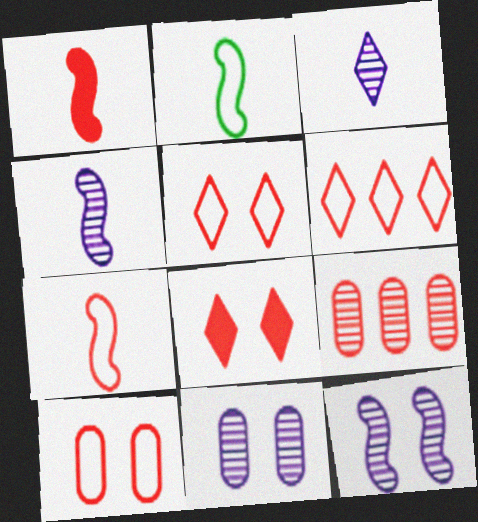[[1, 2, 4], 
[1, 5, 9], 
[6, 7, 10], 
[7, 8, 9]]